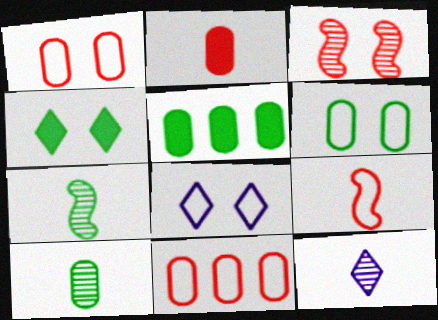[[5, 6, 10]]